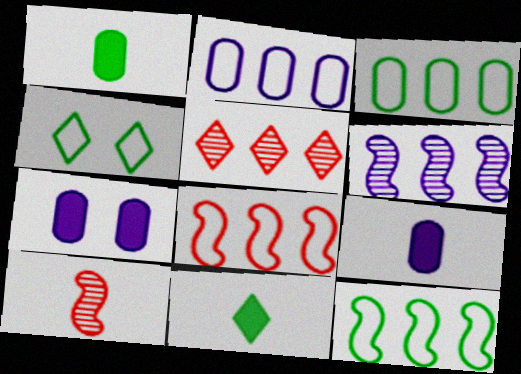[]